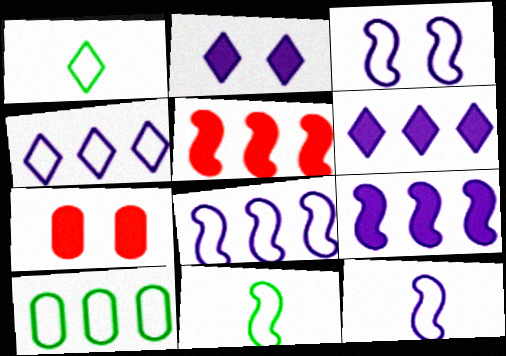[[3, 8, 12]]